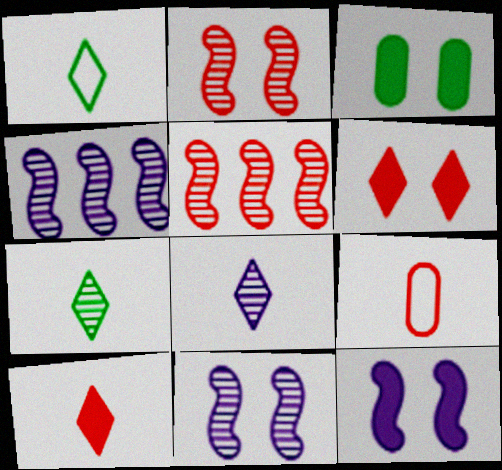[[1, 8, 10], 
[3, 6, 12], 
[5, 6, 9]]